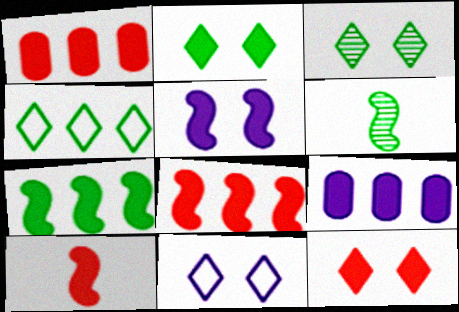[[1, 6, 11], 
[1, 10, 12], 
[2, 9, 10], 
[3, 11, 12], 
[5, 7, 10]]